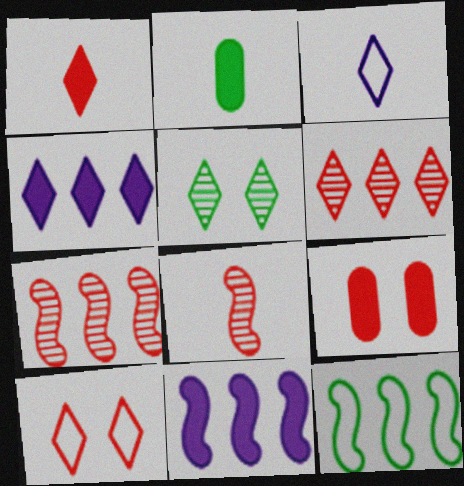[[1, 6, 10], 
[2, 3, 8], 
[2, 5, 12], 
[7, 11, 12]]